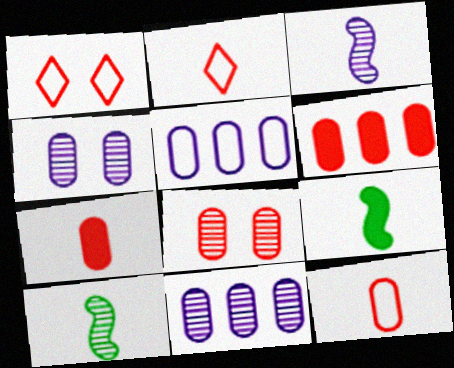[[1, 9, 11], 
[6, 8, 12]]